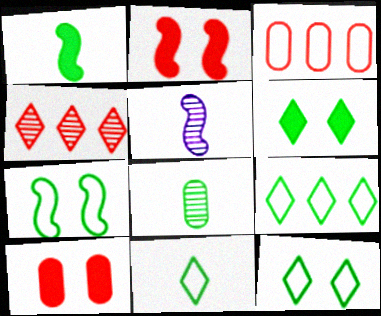[[1, 8, 11], 
[3, 5, 6], 
[5, 9, 10], 
[9, 11, 12]]